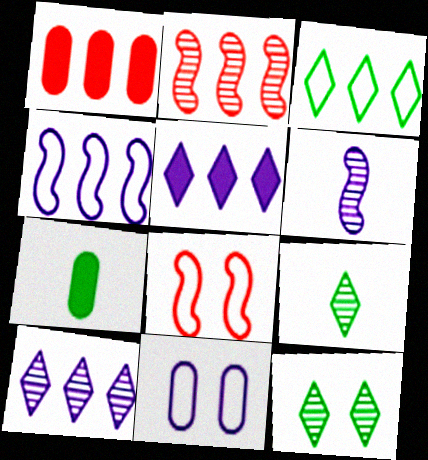[[5, 6, 11], 
[7, 8, 10]]